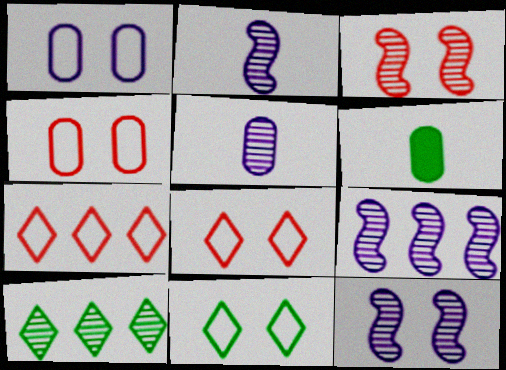[[2, 9, 12], 
[3, 5, 10], 
[6, 7, 12], 
[6, 8, 9]]